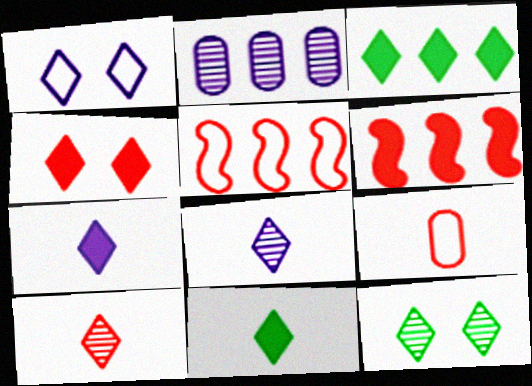[[1, 3, 10], 
[1, 4, 12], 
[2, 3, 5], 
[3, 4, 7]]